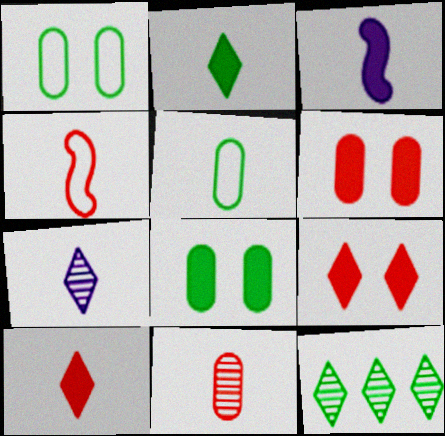[[4, 10, 11]]